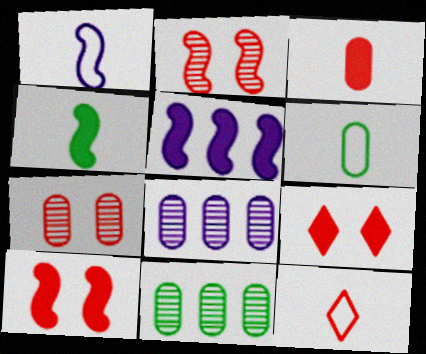[[1, 6, 12], 
[1, 9, 11], 
[4, 5, 10]]